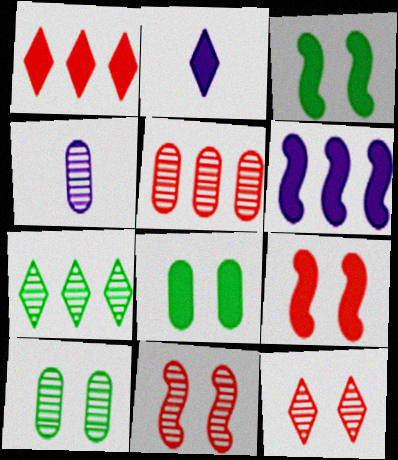[[4, 5, 10], 
[4, 7, 11]]